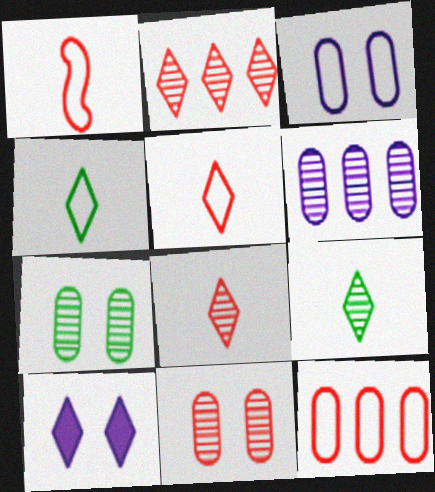[[2, 4, 10]]